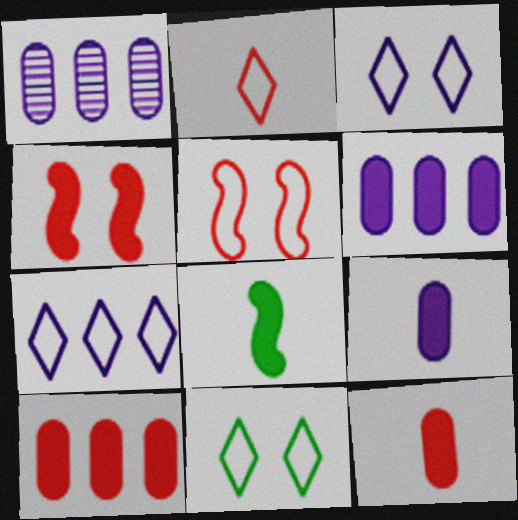[[2, 7, 11]]